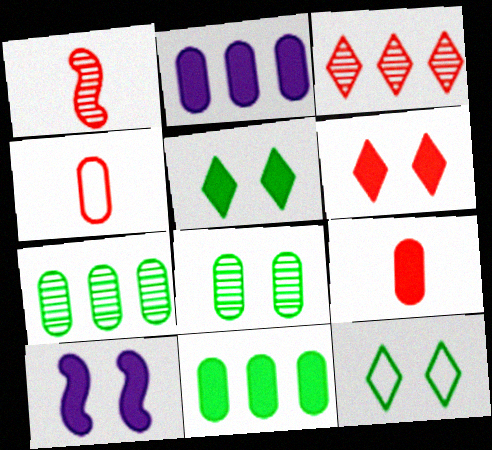[[1, 2, 12], 
[2, 4, 8]]